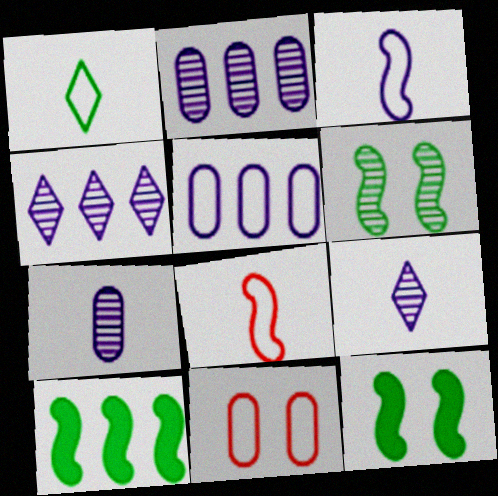[[9, 10, 11]]